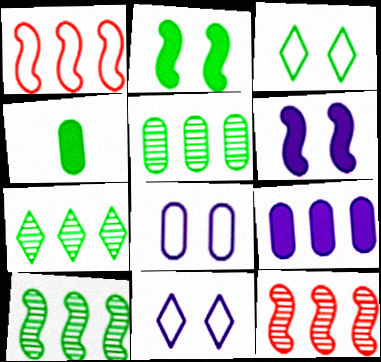[[1, 7, 9], 
[3, 4, 10], 
[4, 11, 12], 
[5, 7, 10]]